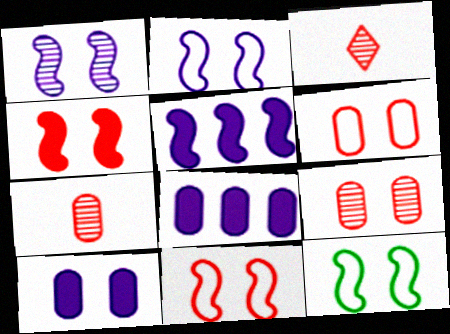[[1, 4, 12], 
[2, 11, 12], 
[3, 8, 12]]